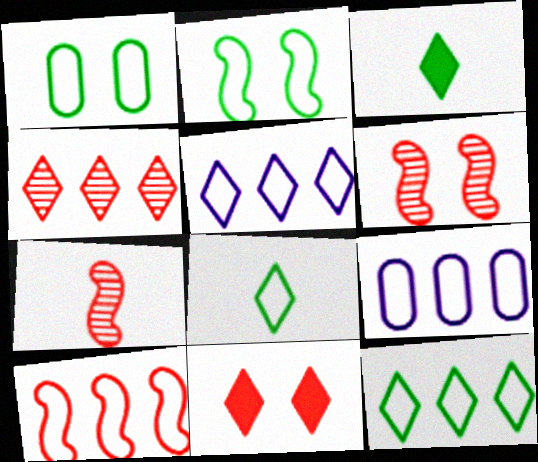[[3, 6, 9], 
[9, 10, 12]]